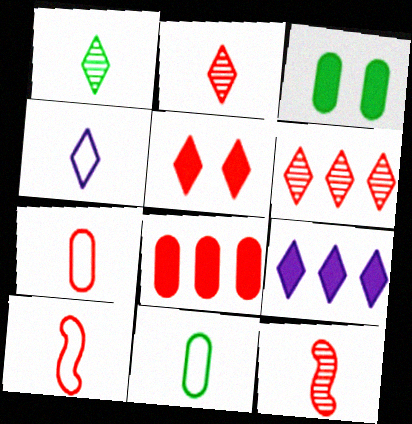[[4, 10, 11]]